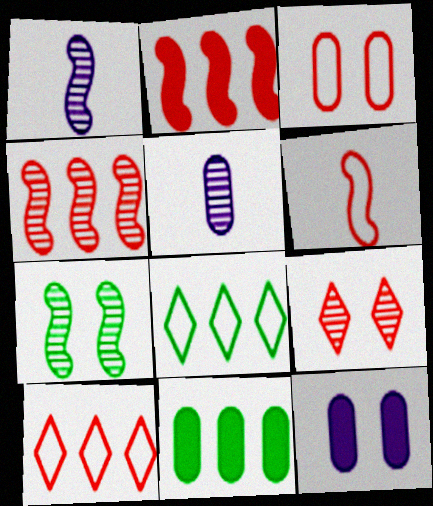[[1, 4, 7], 
[3, 5, 11], 
[3, 6, 10]]